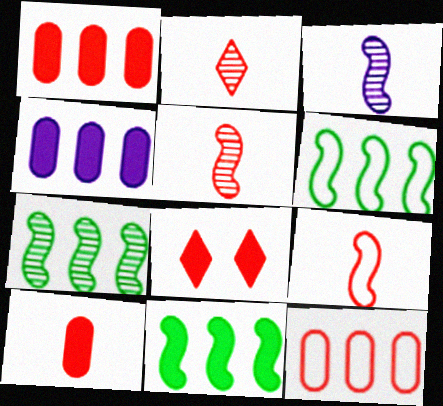[[2, 9, 10], 
[5, 8, 12], 
[6, 7, 11]]